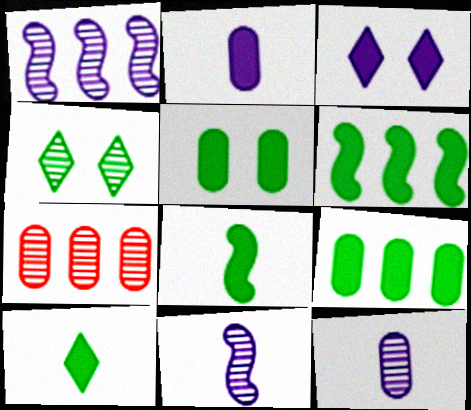[[4, 7, 11], 
[5, 6, 10]]